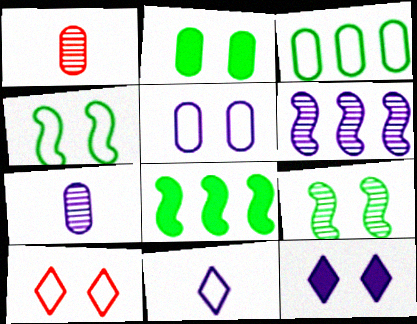[[4, 5, 10], 
[7, 8, 10]]